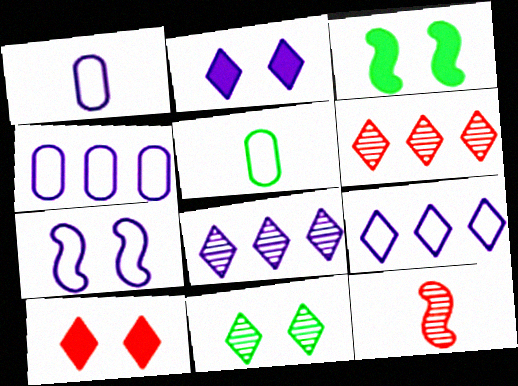[[1, 3, 6], 
[1, 7, 9]]